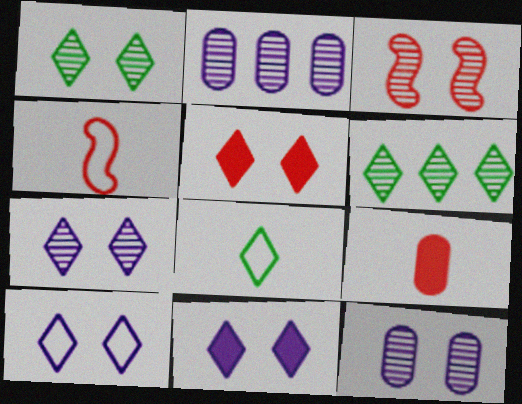[[1, 3, 12], 
[1, 5, 10], 
[7, 10, 11]]